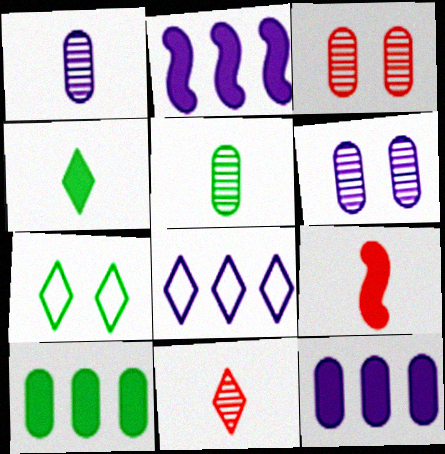[]